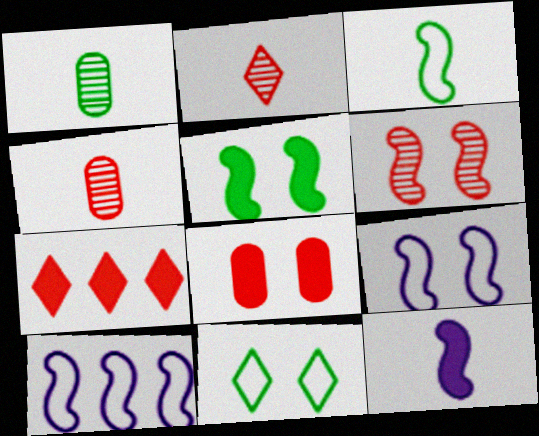[[1, 7, 9], 
[5, 6, 9]]